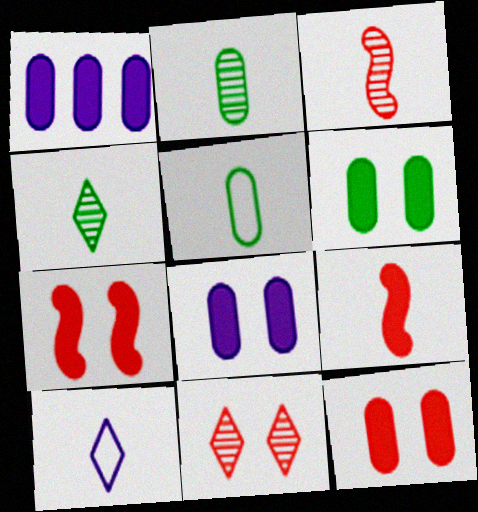[[2, 9, 10], 
[6, 8, 12]]